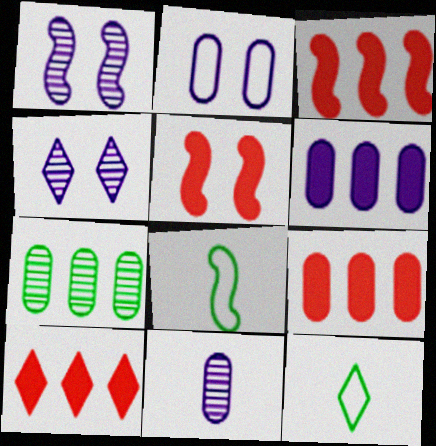[[1, 3, 8], 
[1, 9, 12], 
[2, 6, 11], 
[3, 9, 10], 
[4, 8, 9], 
[4, 10, 12]]